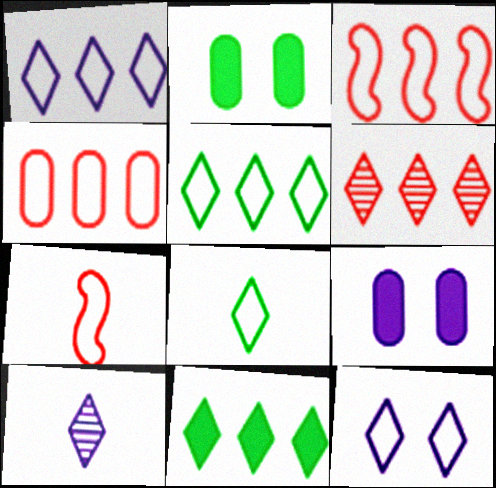[[1, 6, 11], 
[2, 3, 10]]